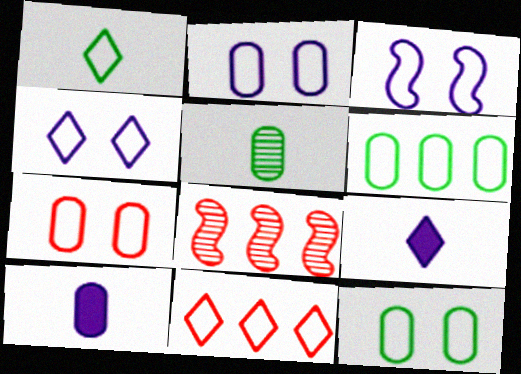[[1, 4, 11], 
[2, 3, 4], 
[2, 7, 12], 
[8, 9, 12]]